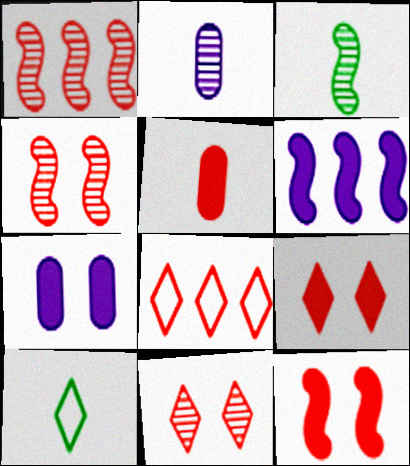[[1, 7, 10], 
[3, 7, 8], 
[4, 5, 8]]